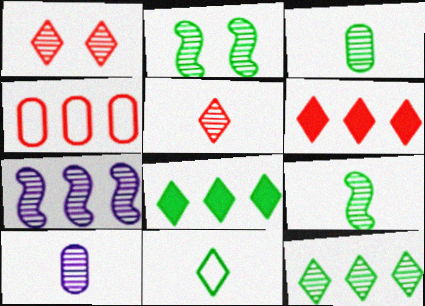[[1, 3, 7], 
[2, 3, 12], 
[4, 7, 8], 
[5, 9, 10]]